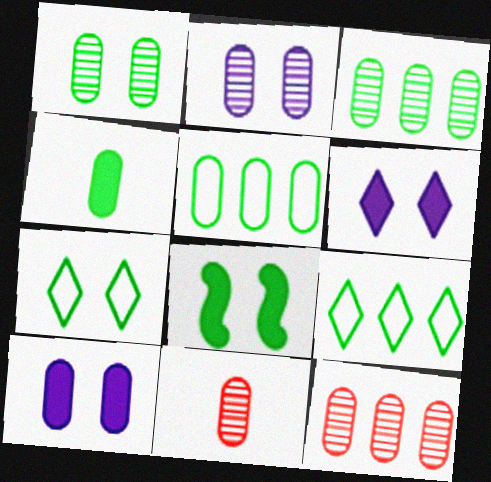[[1, 4, 5], 
[1, 7, 8], 
[2, 3, 11], 
[5, 10, 11]]